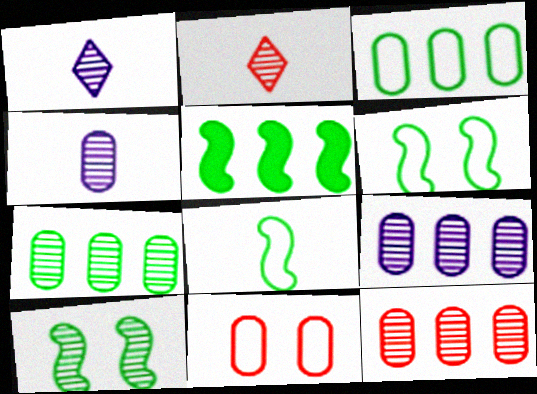[[1, 5, 11], 
[1, 10, 12], 
[2, 9, 10], 
[5, 8, 10], 
[7, 9, 12]]